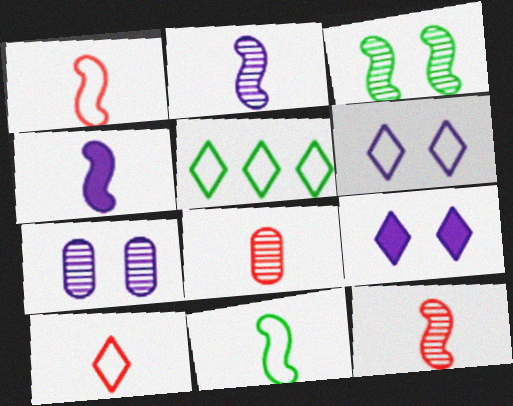[[4, 11, 12], 
[5, 6, 10]]